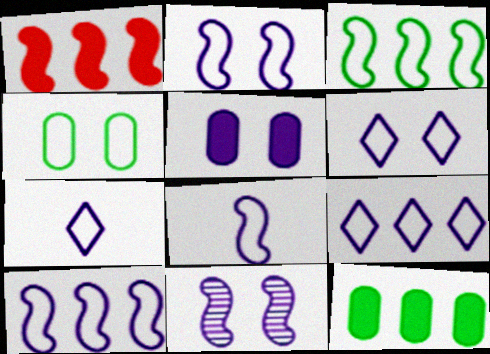[[2, 8, 10], 
[5, 6, 11], 
[6, 7, 9]]